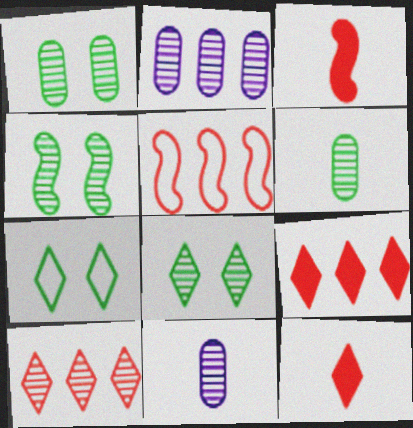[[1, 4, 8], 
[2, 3, 7], 
[4, 10, 11]]